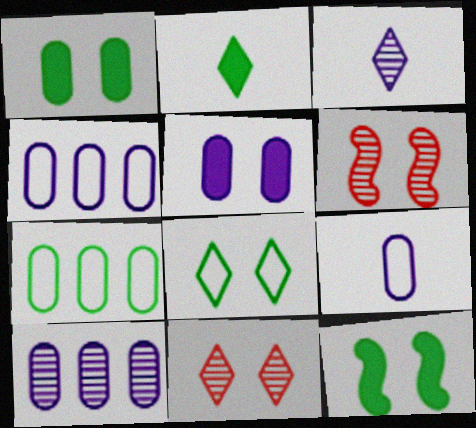[[2, 4, 6], 
[5, 6, 8], 
[5, 9, 10]]